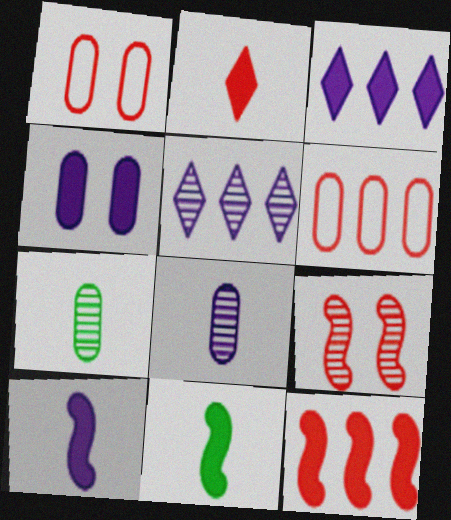[[1, 5, 11], 
[2, 6, 9], 
[3, 4, 10], 
[4, 6, 7], 
[5, 7, 9]]